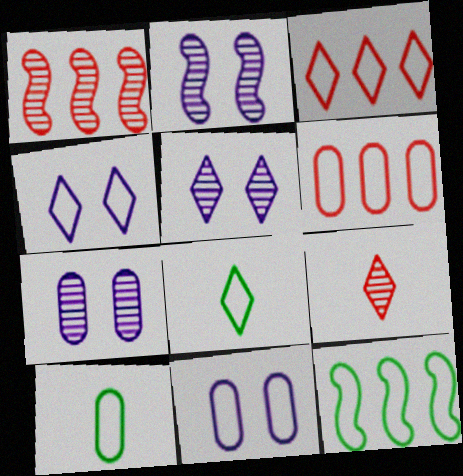[[2, 5, 7], 
[3, 4, 8], 
[6, 10, 11]]